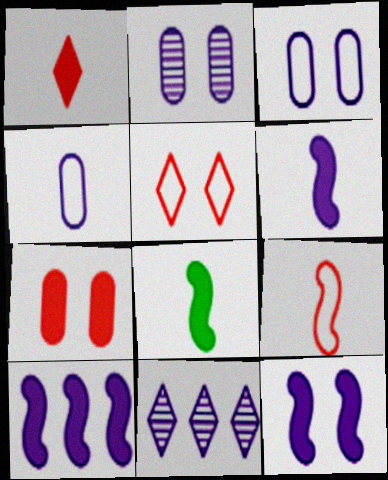[[3, 6, 11], 
[4, 11, 12], 
[6, 10, 12]]